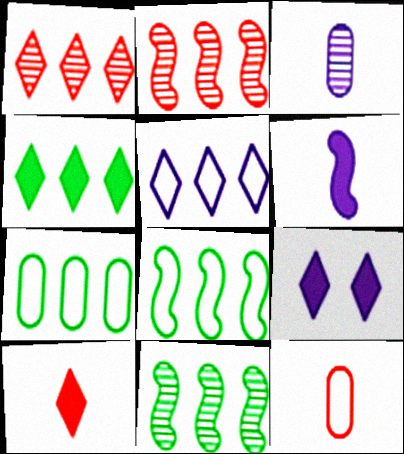[[1, 4, 5], 
[4, 7, 11], 
[4, 9, 10], 
[9, 11, 12]]